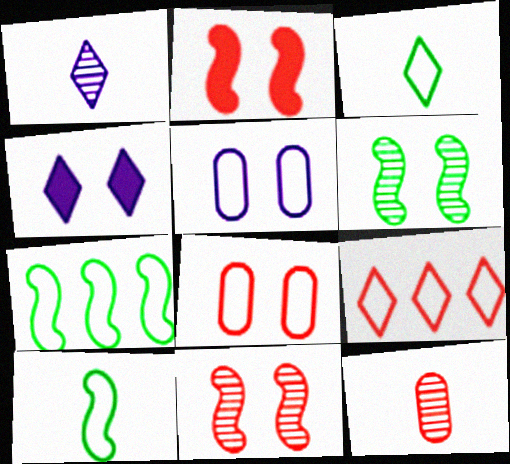[[2, 9, 12], 
[4, 6, 8], 
[4, 7, 12], 
[5, 9, 10]]